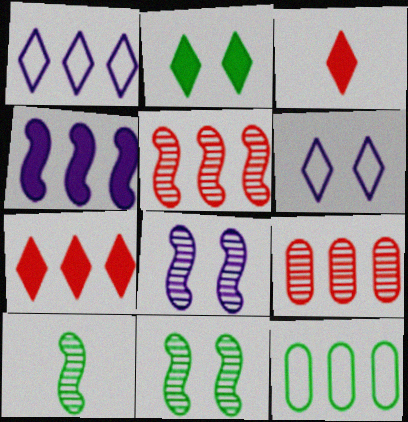[[2, 10, 12], 
[3, 8, 12], 
[5, 8, 10]]